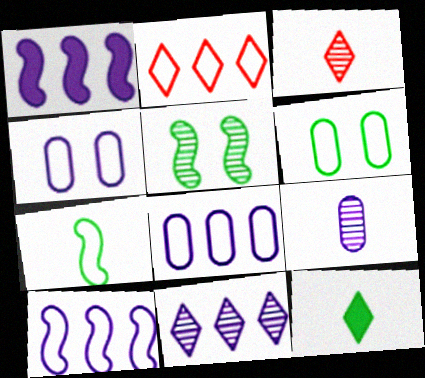[[1, 3, 6], 
[1, 8, 11], 
[2, 4, 7]]